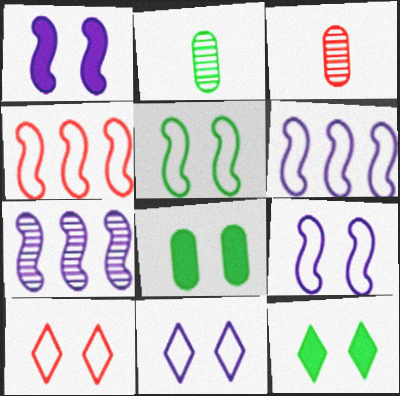[[3, 6, 12]]